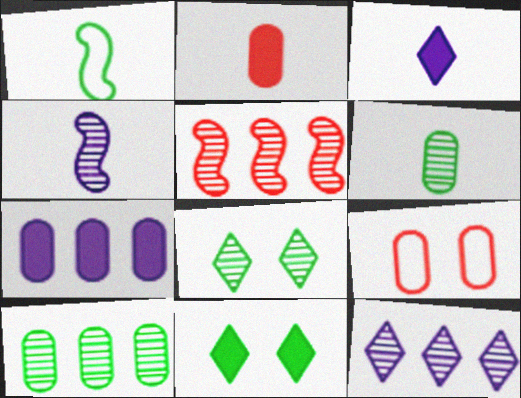[[1, 10, 11], 
[5, 10, 12], 
[6, 7, 9]]